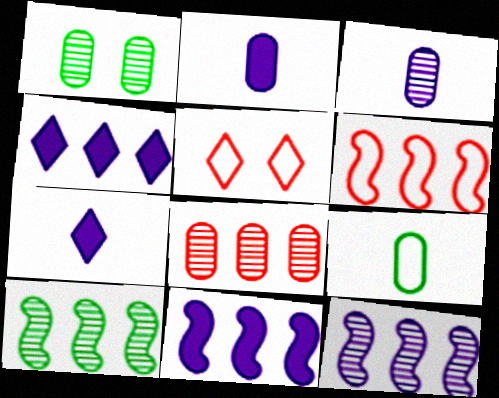[[1, 3, 8], 
[1, 6, 7], 
[2, 5, 10], 
[6, 10, 11]]